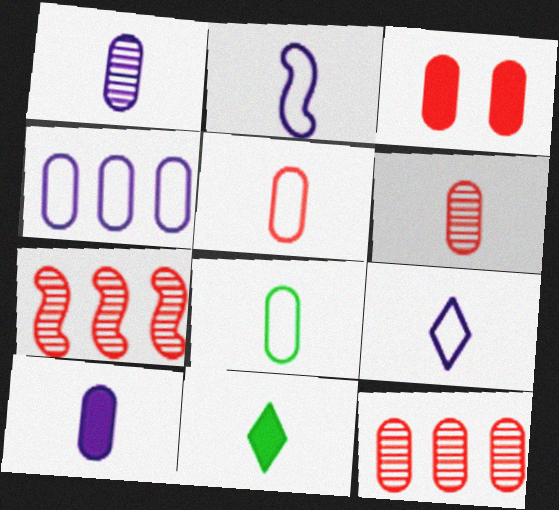[[2, 6, 11], 
[3, 5, 12], 
[6, 8, 10]]